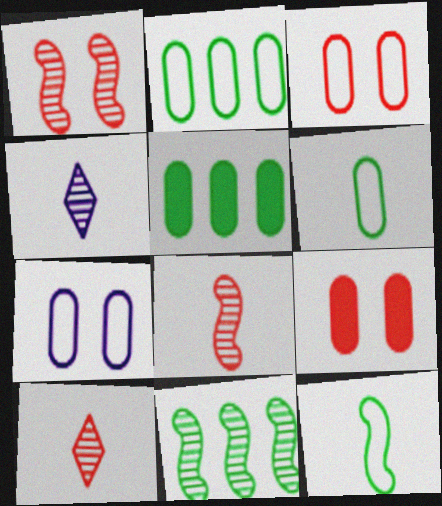[]